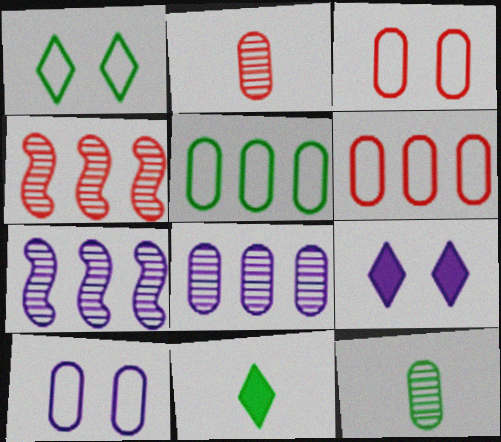[[3, 7, 11], 
[4, 10, 11]]